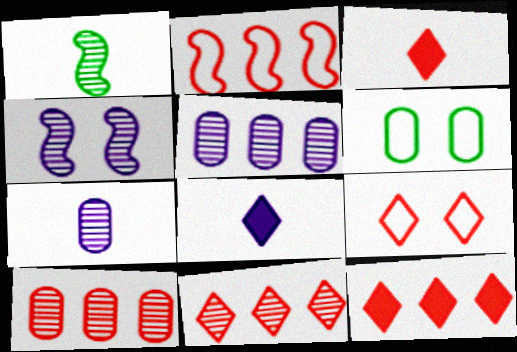[[2, 10, 12], 
[3, 9, 11]]